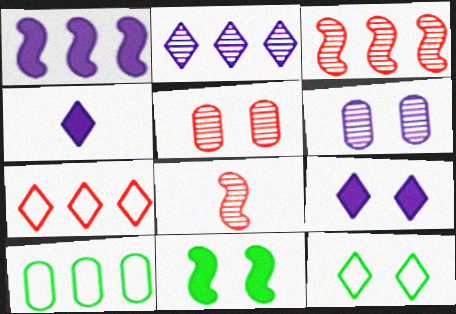[[8, 9, 10]]